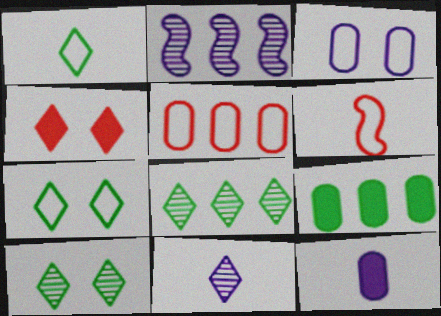[]